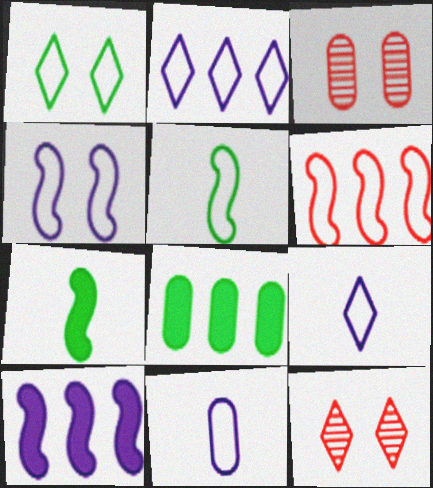[[1, 6, 11], 
[2, 3, 7], 
[2, 4, 11], 
[3, 8, 11], 
[4, 5, 6]]